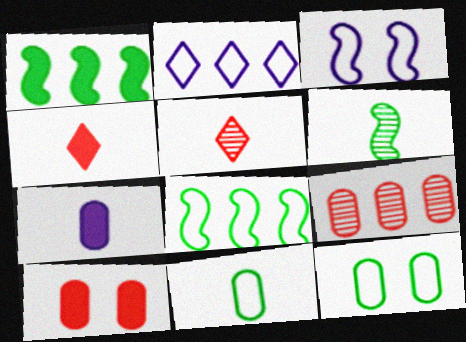[[1, 2, 9], 
[2, 6, 10], 
[7, 9, 12]]